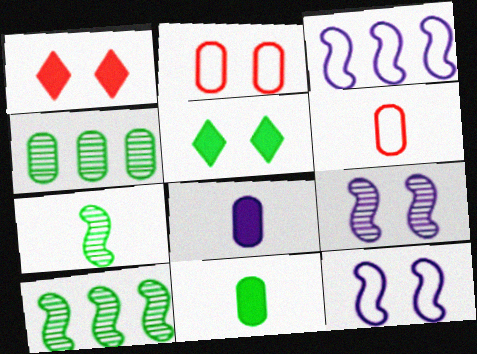[[2, 4, 8], 
[2, 5, 9]]